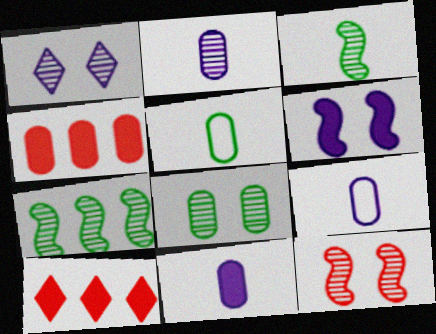[[1, 8, 12], 
[2, 9, 11], 
[4, 8, 9]]